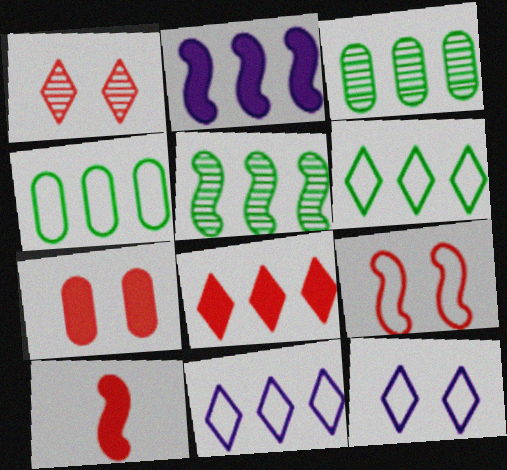[[1, 7, 9], 
[3, 10, 12], 
[7, 8, 10]]